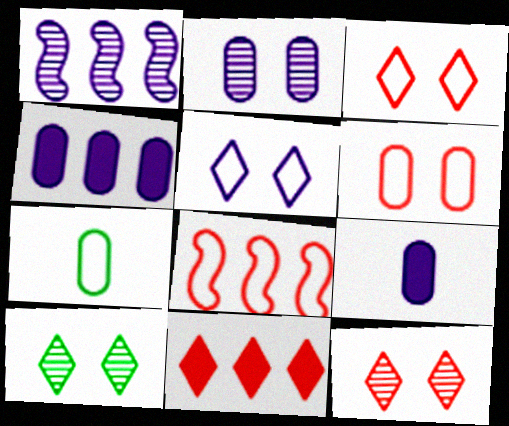[[1, 5, 9], 
[5, 7, 8], 
[8, 9, 10]]